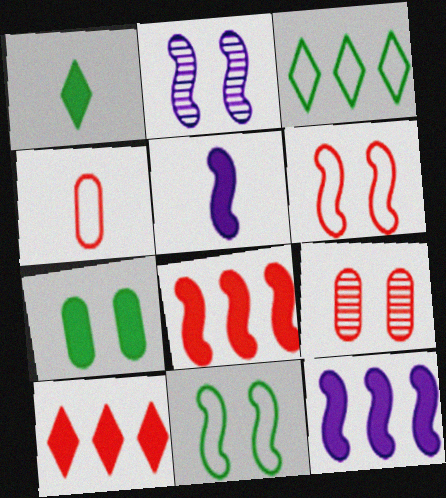[[3, 5, 9], 
[5, 7, 10]]